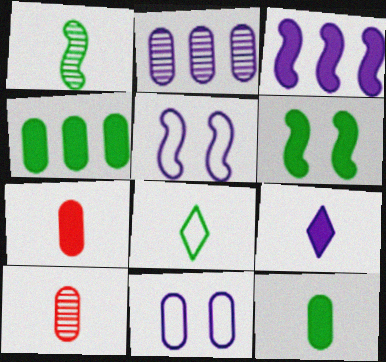[[1, 8, 12], 
[2, 5, 9], 
[4, 10, 11]]